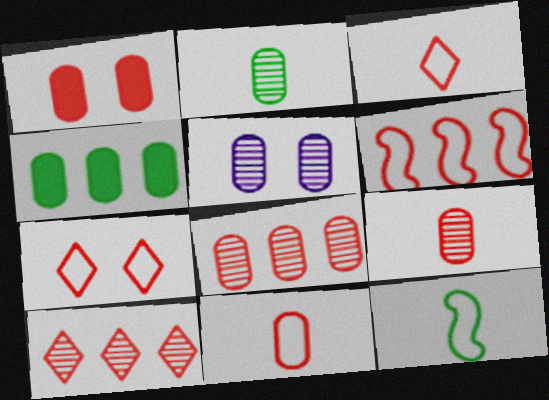[[1, 8, 11], 
[2, 5, 8], 
[4, 5, 11], 
[6, 7, 11]]